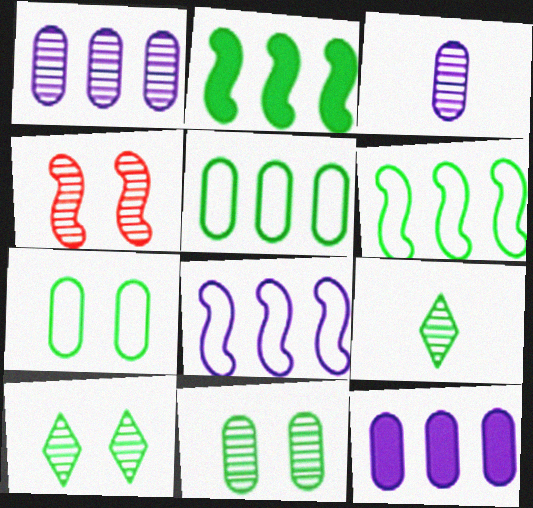[[1, 4, 9], 
[2, 7, 9]]